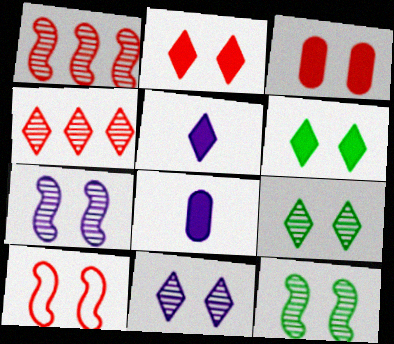[]